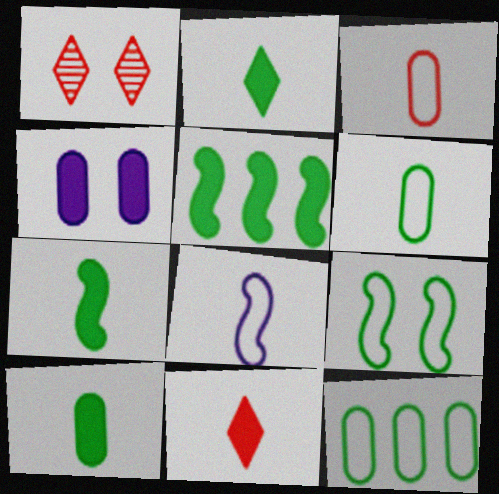[[1, 4, 9], 
[2, 7, 10], 
[4, 5, 11]]